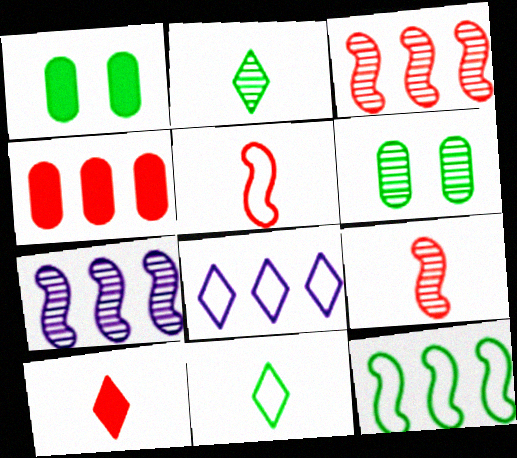[[1, 2, 12], 
[1, 8, 9]]